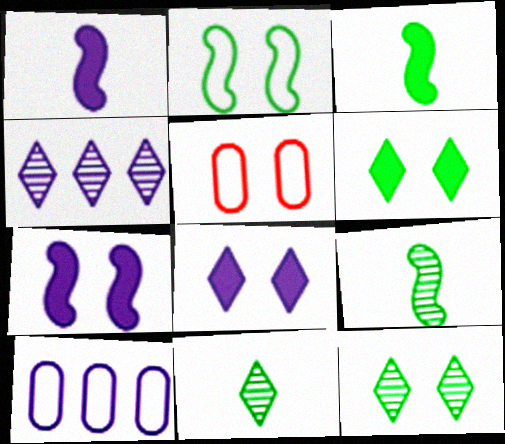[[3, 4, 5], 
[5, 7, 12]]